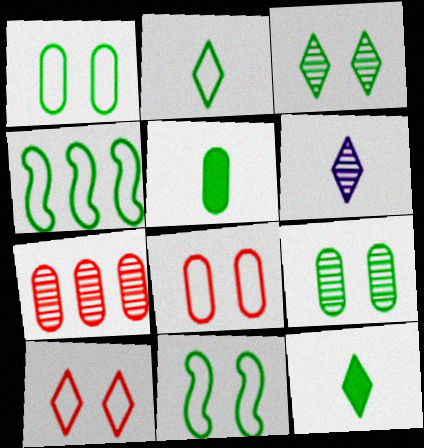[[1, 2, 4], 
[3, 4, 5], 
[4, 9, 12]]